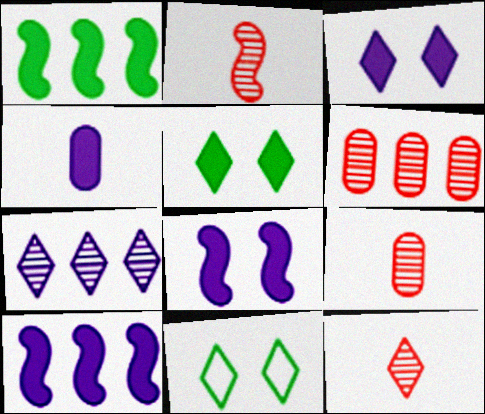[[2, 9, 12], 
[3, 4, 10], 
[9, 10, 11]]